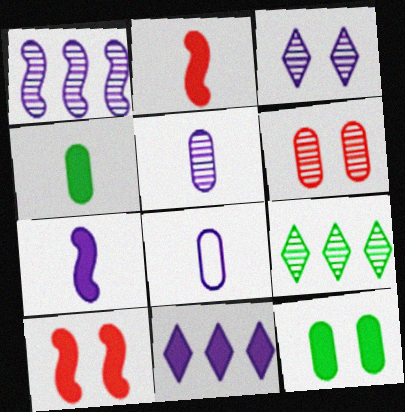[[1, 3, 5], 
[2, 11, 12], 
[4, 10, 11], 
[8, 9, 10]]